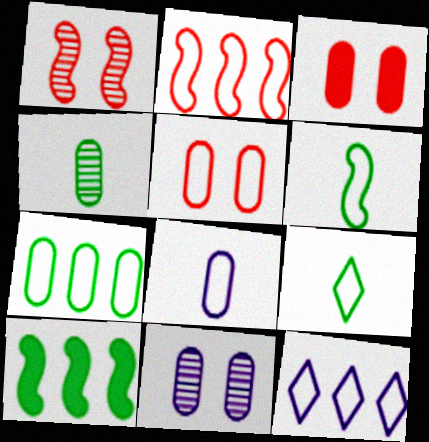[[2, 7, 12], 
[5, 6, 12], 
[5, 7, 8]]